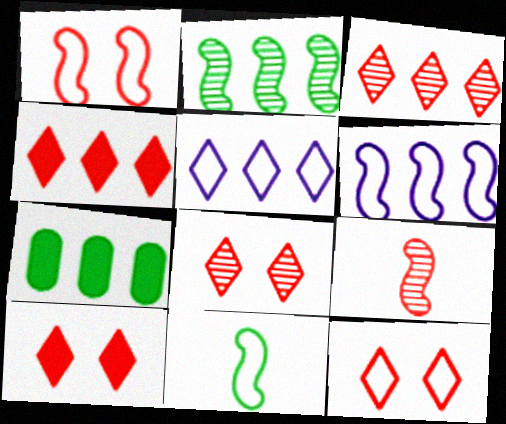[[1, 6, 11], 
[3, 6, 7], 
[8, 10, 12]]